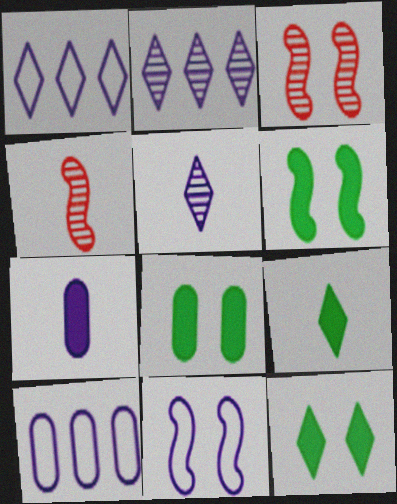[[1, 4, 8], 
[2, 7, 11], 
[3, 6, 11], 
[3, 9, 10], 
[4, 10, 12], 
[6, 8, 12]]